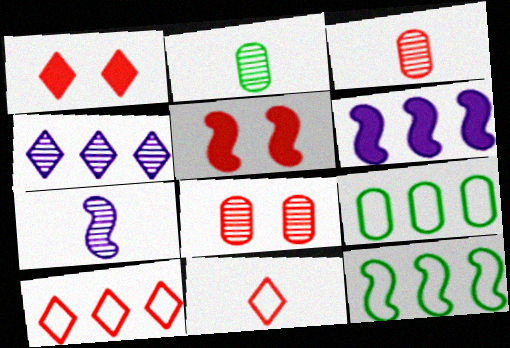[[1, 7, 9], 
[3, 5, 10], 
[5, 7, 12]]